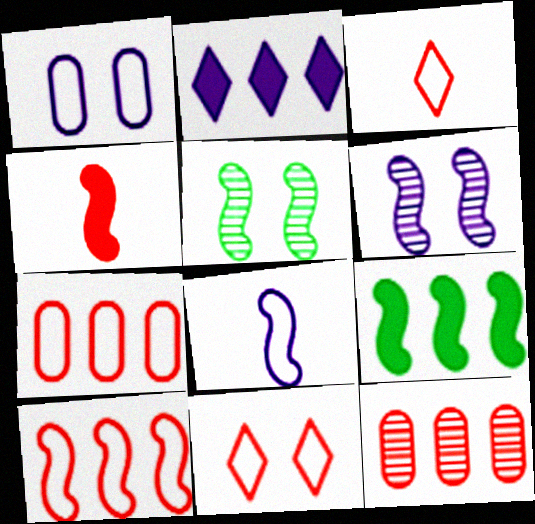[[4, 11, 12]]